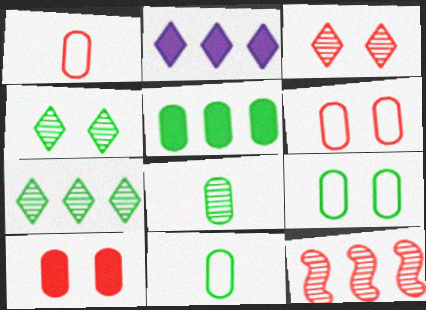[[5, 8, 9]]